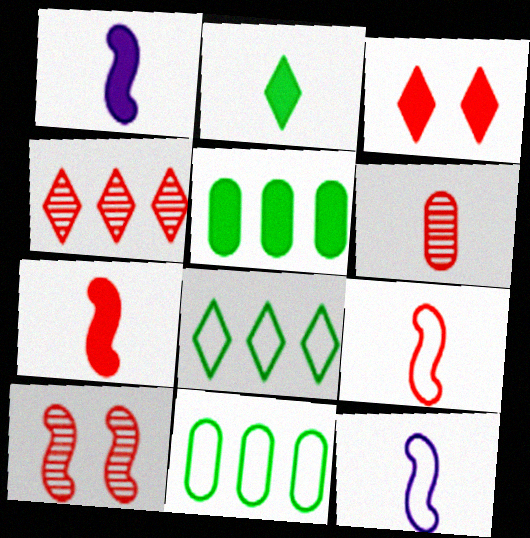[[1, 3, 5], 
[2, 6, 12], 
[4, 6, 10]]